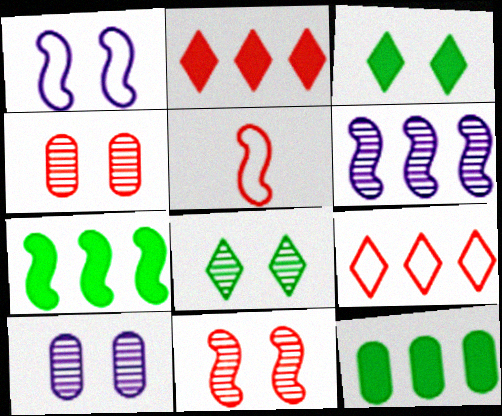[[1, 3, 4], 
[2, 4, 5], 
[6, 9, 12], 
[8, 10, 11]]